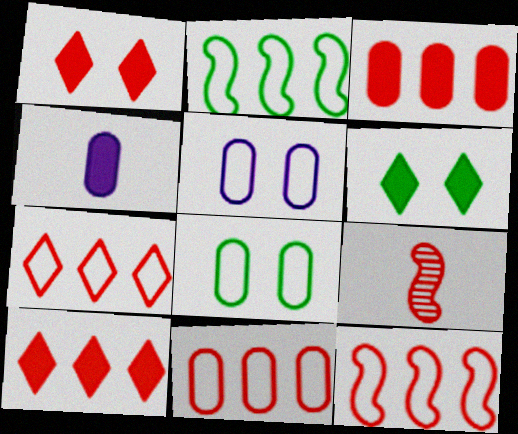[[1, 9, 11], 
[7, 11, 12]]